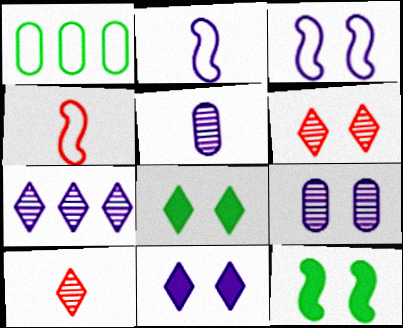[[3, 9, 11]]